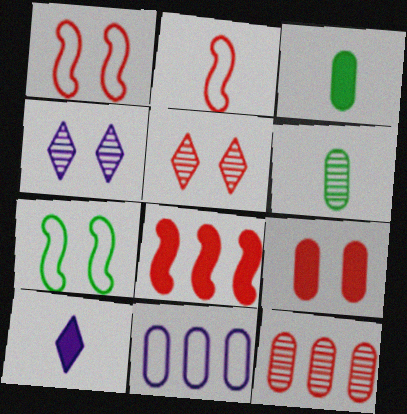[[1, 5, 9], 
[2, 6, 10], 
[4, 7, 9], 
[6, 9, 11], 
[7, 10, 12]]